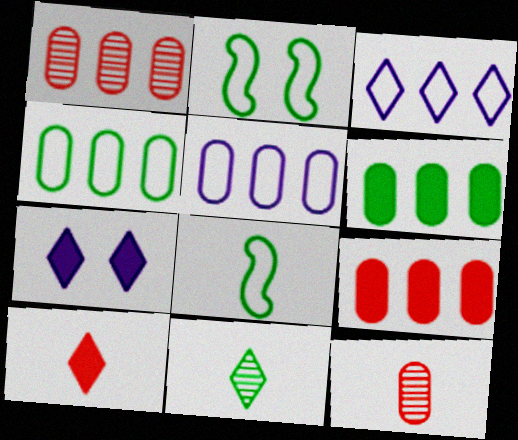[[1, 5, 6], 
[1, 7, 8], 
[2, 6, 11]]